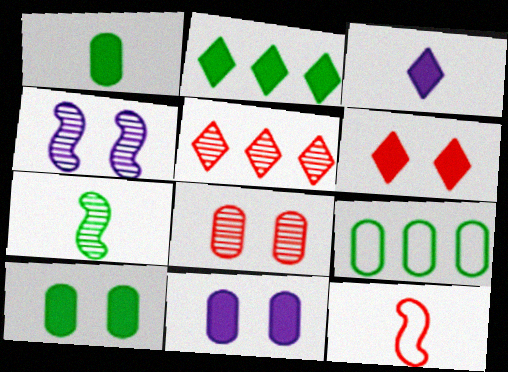[[2, 3, 6]]